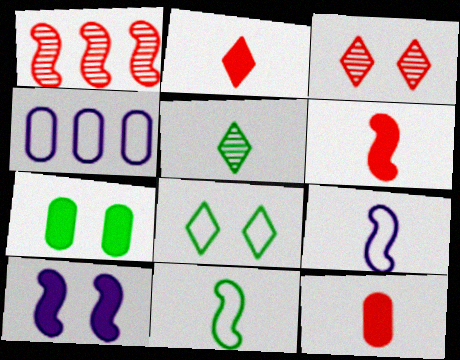[[1, 10, 11], 
[2, 6, 12], 
[5, 9, 12]]